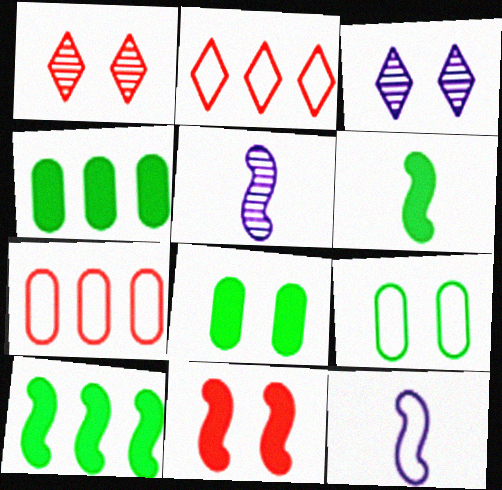[[1, 4, 12], 
[2, 5, 8], 
[2, 9, 12], 
[3, 6, 7], 
[3, 9, 11]]